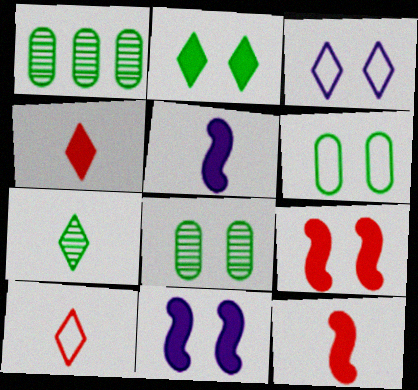[[1, 3, 12], 
[1, 10, 11], 
[3, 8, 9]]